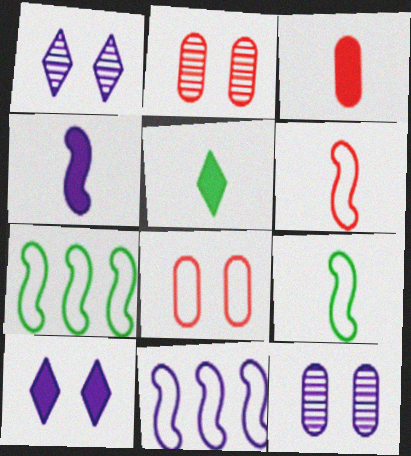[[1, 3, 7], 
[2, 5, 11], 
[3, 4, 5]]